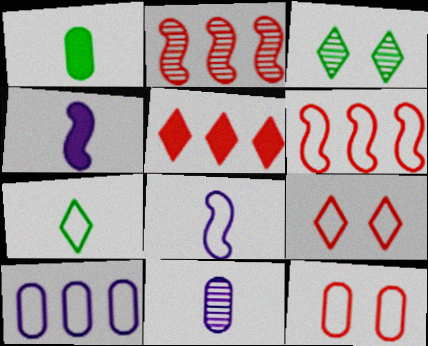[[2, 3, 11]]